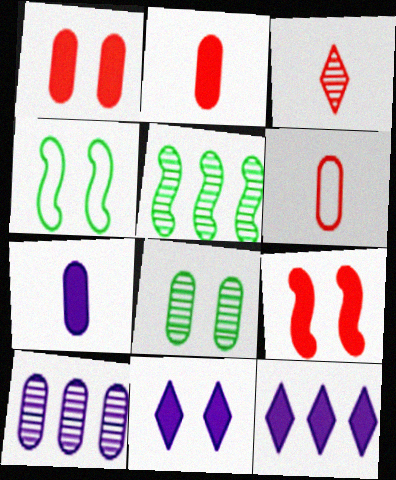[[5, 6, 11]]